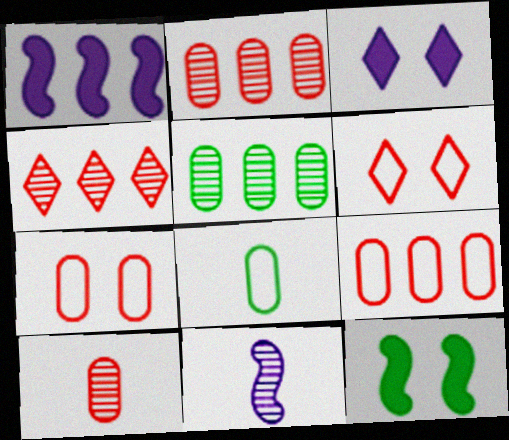[]